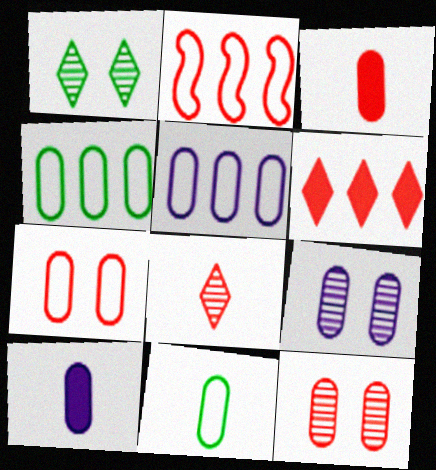[[1, 2, 10], 
[3, 4, 9], 
[4, 10, 12], 
[5, 7, 11], 
[5, 9, 10]]